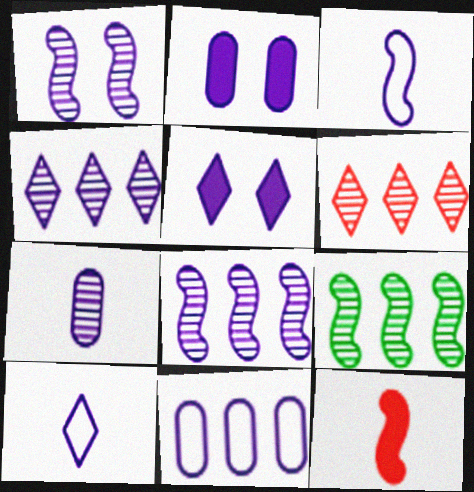[[1, 4, 7], 
[2, 3, 4], 
[2, 7, 11], 
[2, 8, 10], 
[4, 5, 10]]